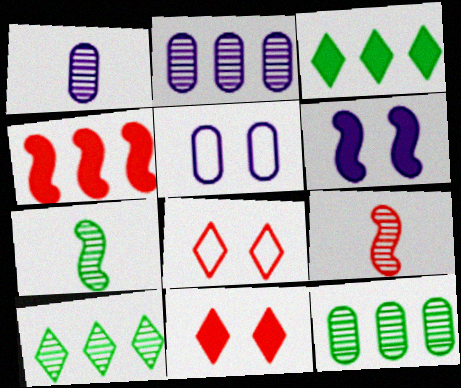[[3, 5, 9]]